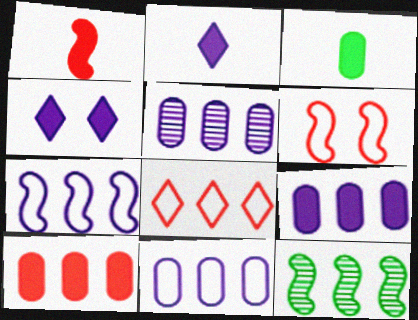[[1, 2, 3], 
[5, 9, 11], 
[8, 9, 12]]